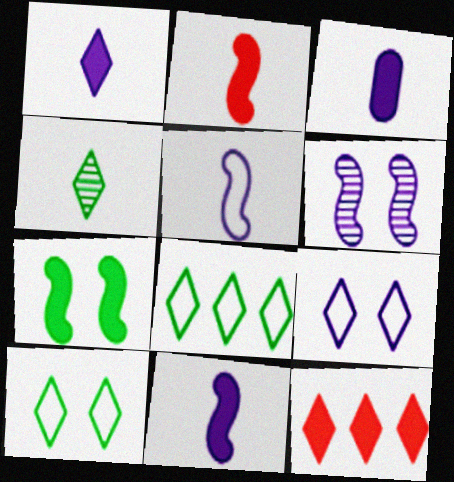[[1, 3, 11], 
[3, 7, 12], 
[4, 9, 12]]